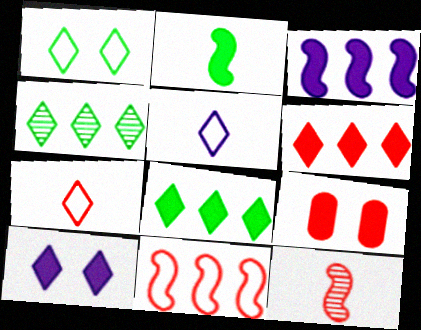[[4, 7, 10]]